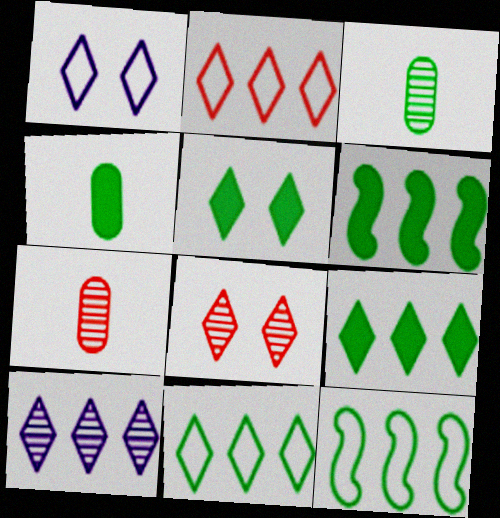[[1, 5, 8], 
[1, 6, 7], 
[2, 9, 10], 
[3, 5, 12], 
[4, 5, 6]]